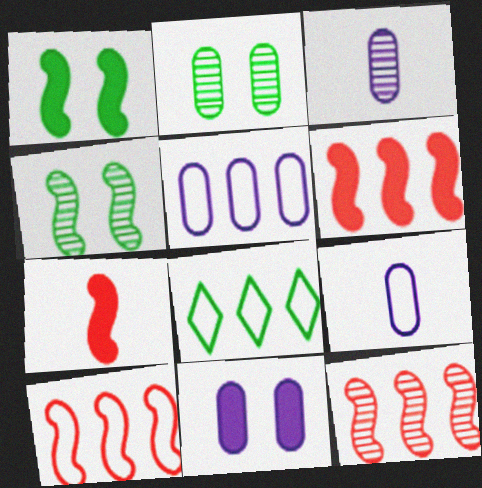[[3, 5, 11], 
[5, 8, 10], 
[6, 10, 12]]